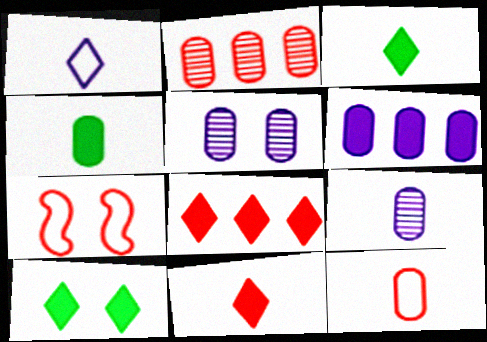[[2, 7, 11], 
[4, 9, 12], 
[5, 7, 10]]